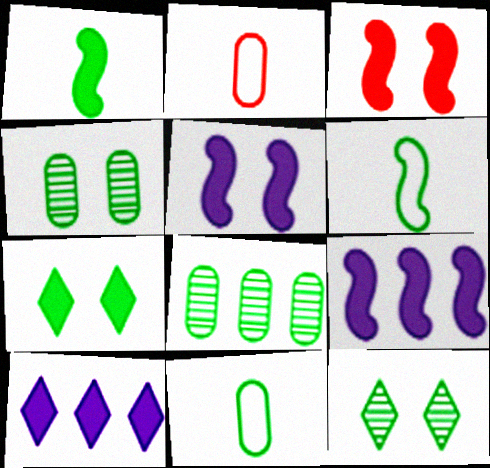[[1, 3, 9], 
[2, 9, 12], 
[6, 7, 8]]